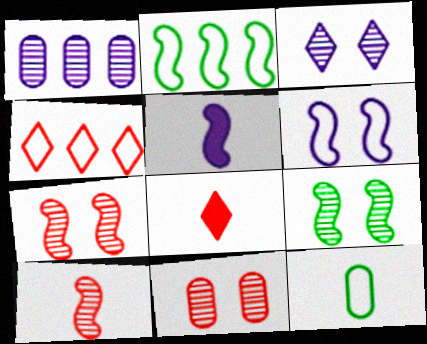[[2, 5, 7], 
[3, 9, 11], 
[4, 6, 12]]